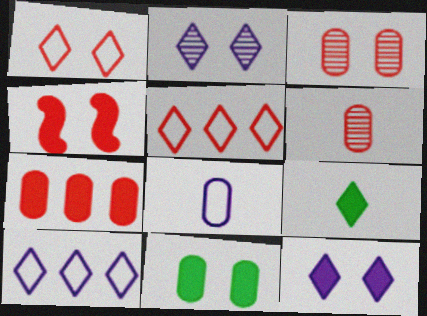[[1, 3, 4], 
[2, 5, 9], 
[4, 5, 6], 
[4, 11, 12]]